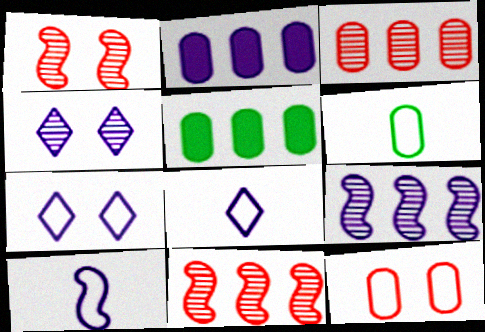[[1, 5, 8], 
[2, 4, 10]]